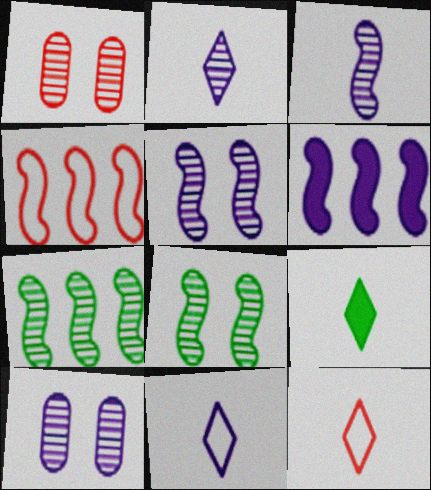[[1, 2, 7], 
[2, 9, 12], 
[4, 6, 7], 
[4, 9, 10], 
[6, 10, 11]]